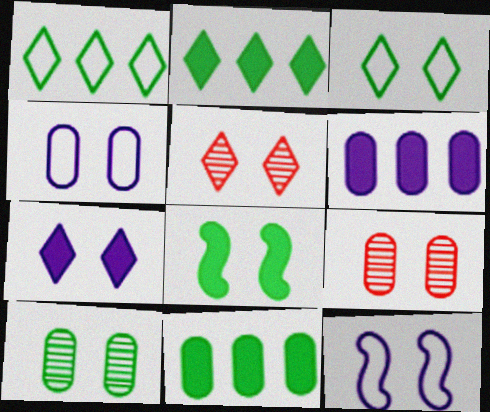[[3, 5, 7], 
[3, 8, 10], 
[4, 5, 8]]